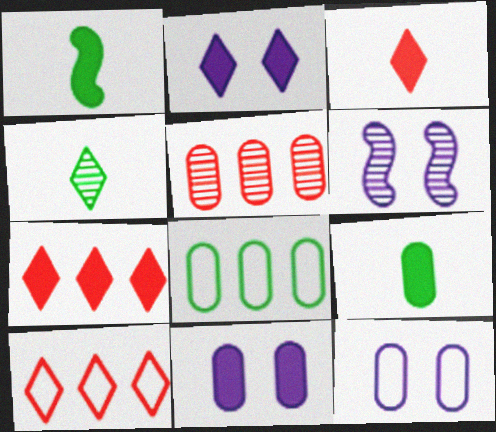[[1, 7, 11], 
[2, 4, 10], 
[2, 6, 12], 
[3, 6, 8], 
[4, 5, 6], 
[5, 9, 12], 
[6, 9, 10]]